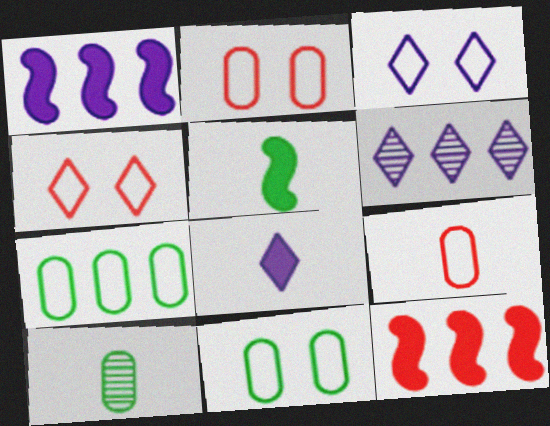[[1, 4, 10], 
[2, 5, 6], 
[3, 6, 8], 
[3, 10, 12], 
[6, 7, 12]]